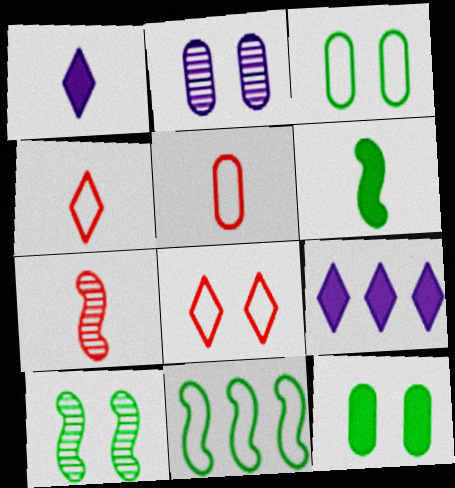[[3, 7, 9], 
[5, 9, 10], 
[6, 10, 11]]